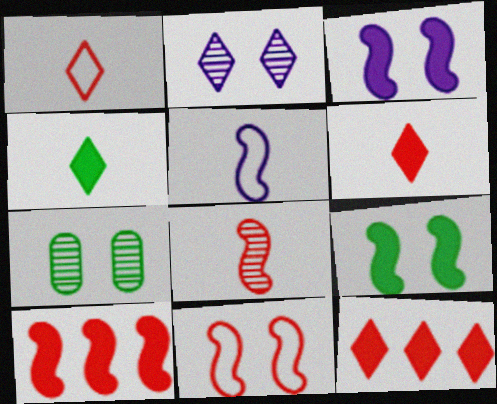[[5, 7, 12], 
[8, 10, 11]]